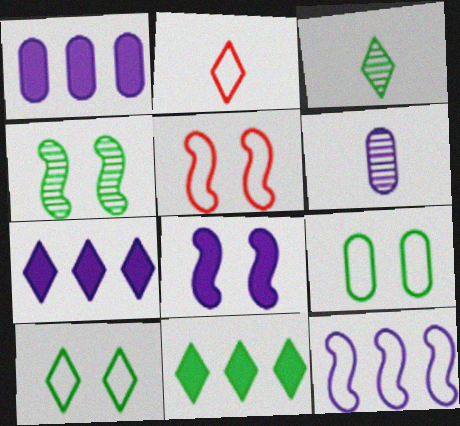[[1, 2, 4], 
[1, 3, 5], 
[2, 9, 12], 
[3, 10, 11], 
[4, 5, 8], 
[5, 6, 11]]